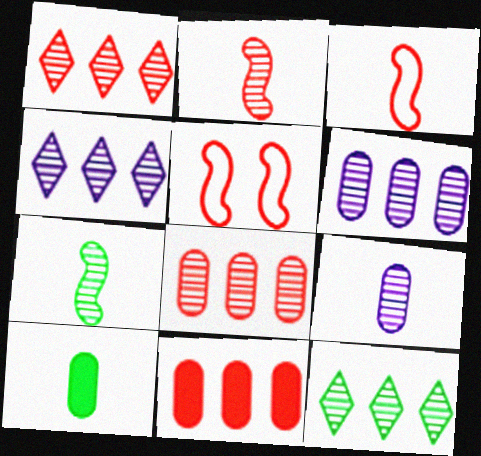[[1, 4, 12], 
[4, 5, 10]]